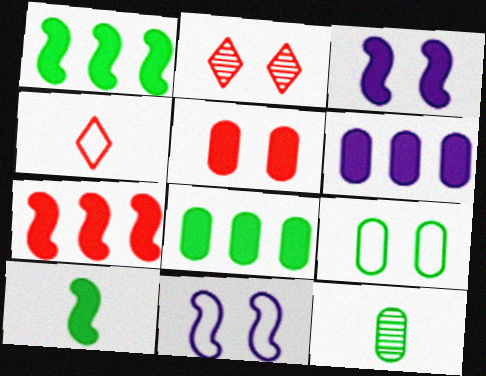[[2, 3, 9], 
[3, 7, 10], 
[8, 9, 12]]